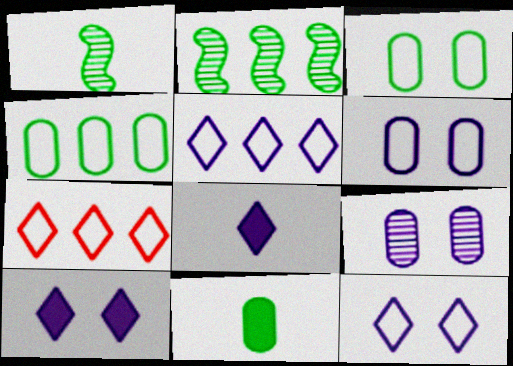[]